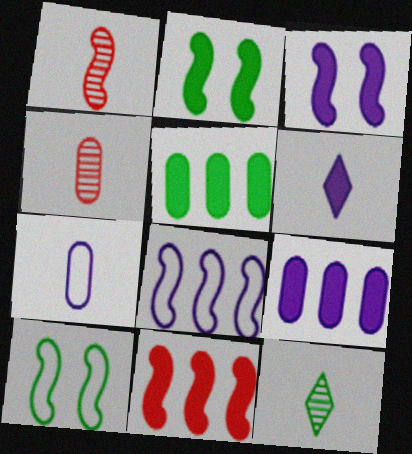[[1, 2, 8], 
[3, 6, 9], 
[5, 10, 12]]